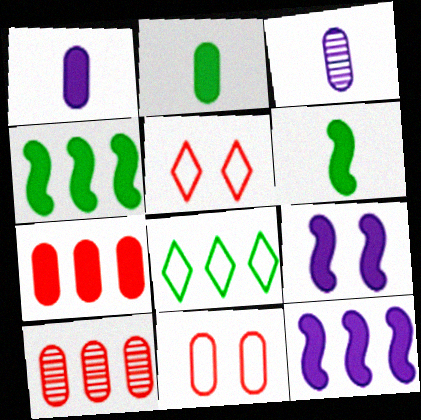[[3, 4, 5], 
[8, 10, 12]]